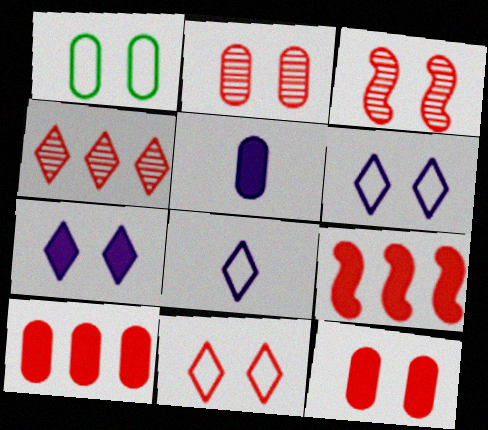[[1, 3, 7], 
[3, 11, 12]]